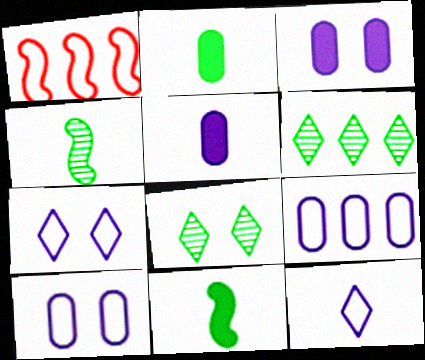[[1, 5, 8]]